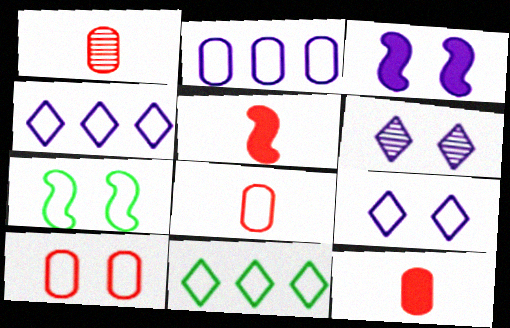[[1, 3, 11], 
[1, 8, 12], 
[4, 7, 8], 
[7, 9, 10]]